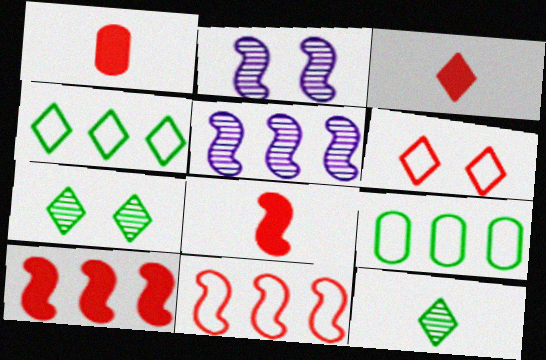[[1, 2, 4], 
[1, 3, 8], 
[2, 3, 9]]